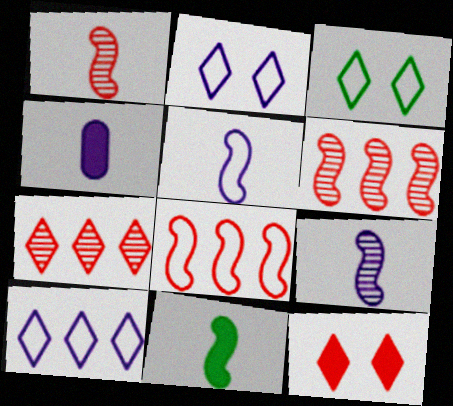[[1, 5, 11], 
[3, 4, 6]]